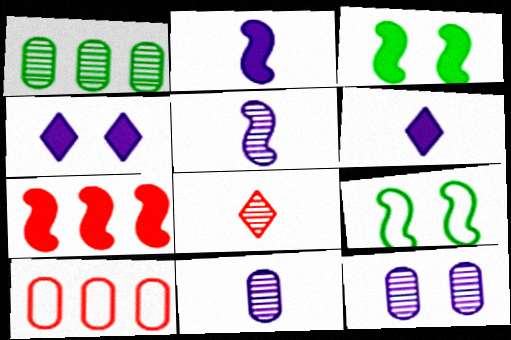[[2, 3, 7], 
[5, 7, 9]]